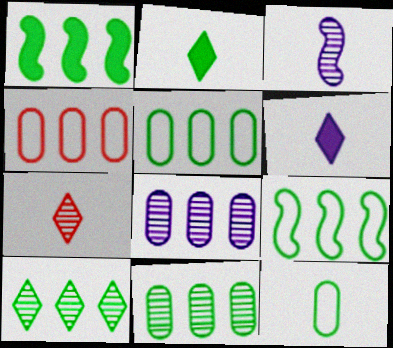[[1, 5, 10]]